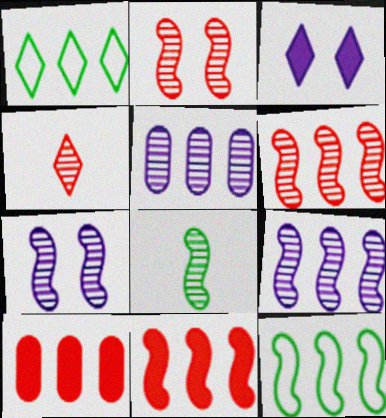[[1, 3, 4], 
[1, 5, 11], 
[1, 9, 10], 
[2, 8, 9], 
[6, 7, 8], 
[9, 11, 12]]